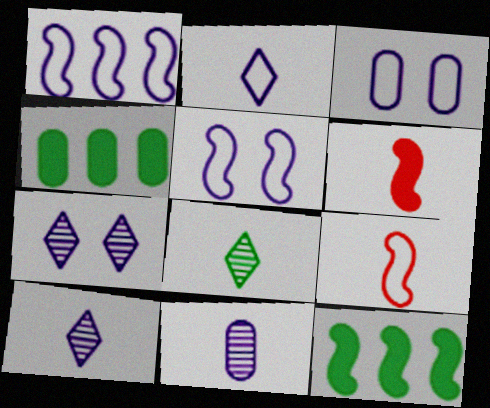[[1, 2, 3], 
[4, 7, 9]]